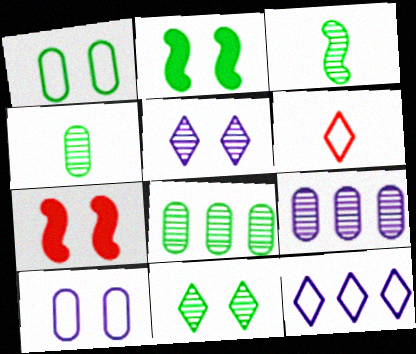[[1, 2, 11], 
[1, 5, 7], 
[2, 6, 9], 
[3, 8, 11], 
[4, 7, 12], 
[7, 10, 11]]